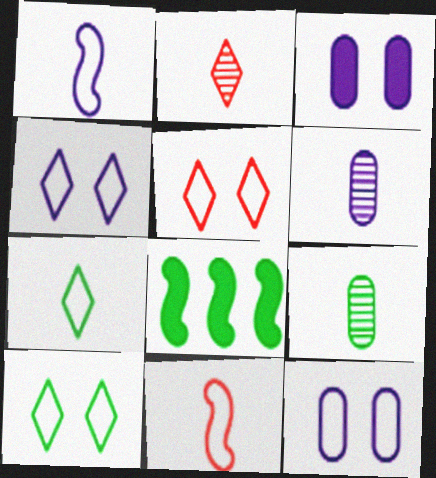[[2, 8, 12], 
[4, 5, 10], 
[5, 6, 8], 
[8, 9, 10]]